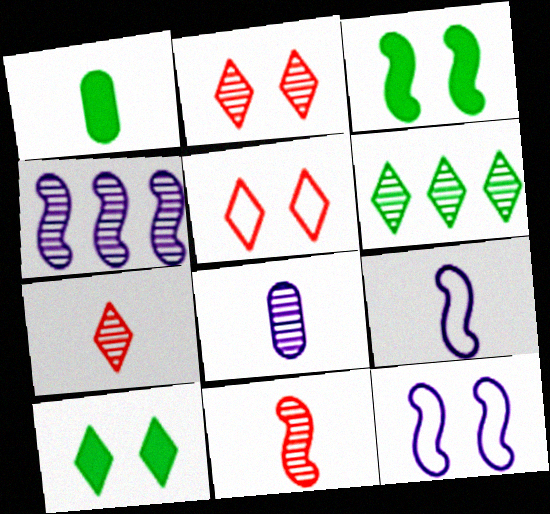[[1, 4, 5], 
[1, 7, 9]]